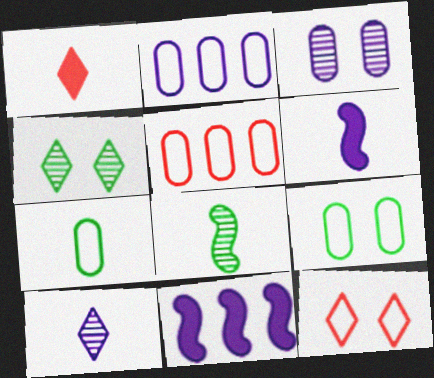[[4, 5, 6]]